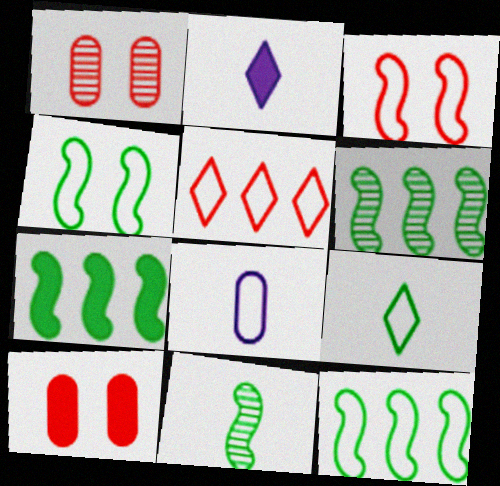[[1, 2, 12], 
[2, 7, 10], 
[4, 5, 8], 
[4, 7, 11], 
[6, 7, 12]]